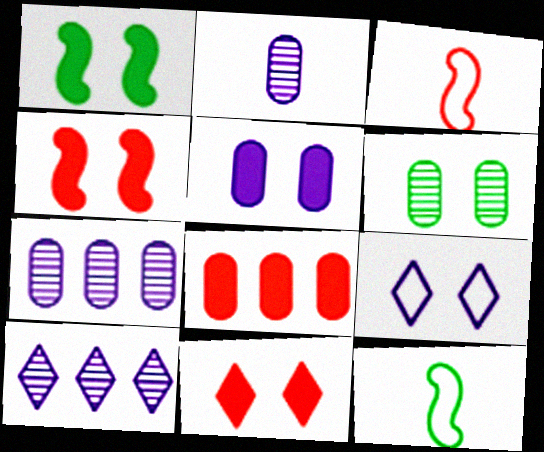[[1, 5, 11], 
[4, 6, 9], 
[7, 11, 12]]